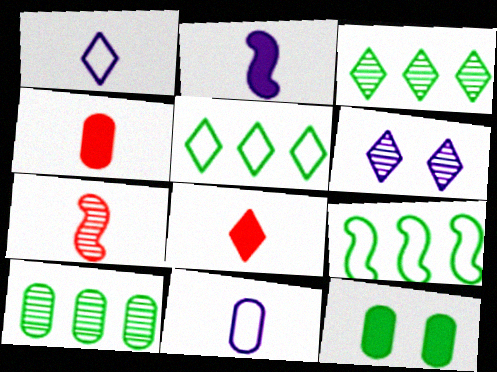[[4, 6, 9], 
[5, 6, 8], 
[6, 7, 10]]